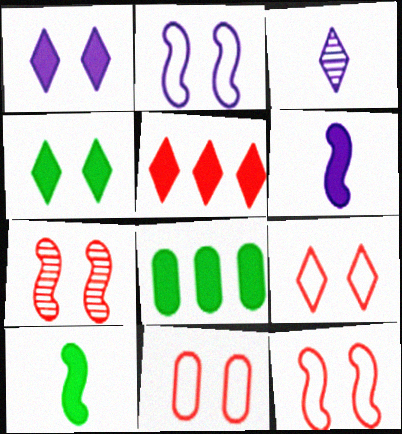[[3, 8, 12], 
[4, 8, 10], 
[9, 11, 12]]